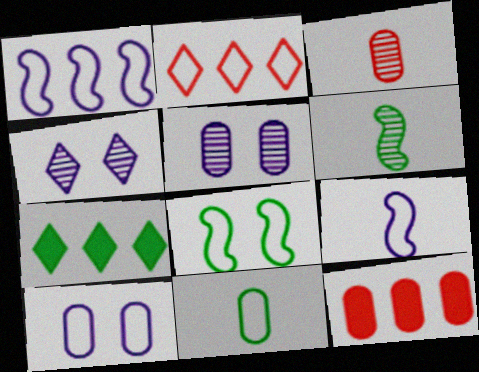[[5, 11, 12]]